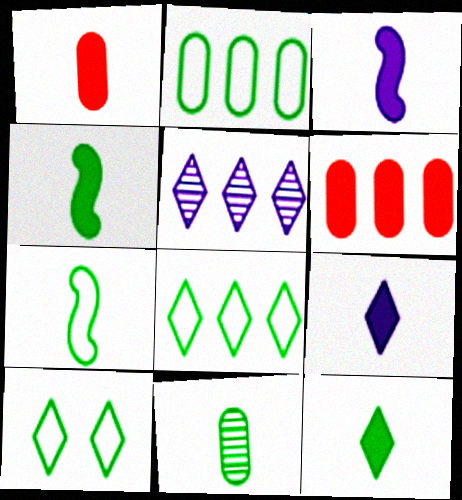[[1, 3, 12], 
[1, 4, 9], 
[2, 7, 10], 
[7, 11, 12]]